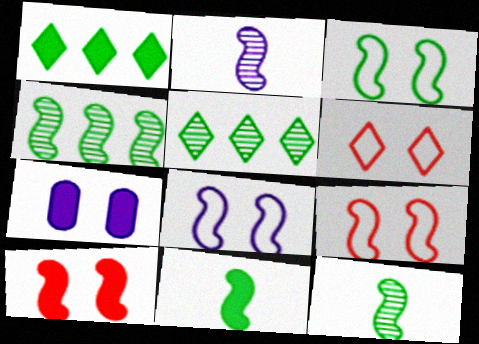[[3, 4, 11], 
[3, 8, 9]]